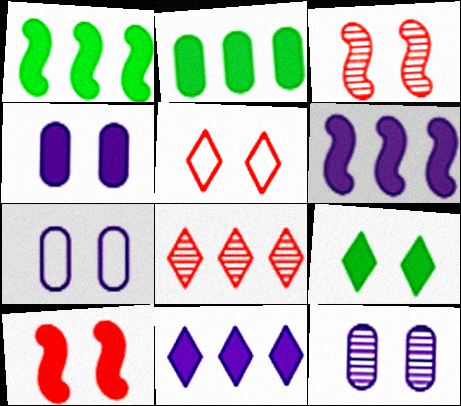[[3, 7, 9], 
[4, 7, 12], 
[4, 9, 10]]